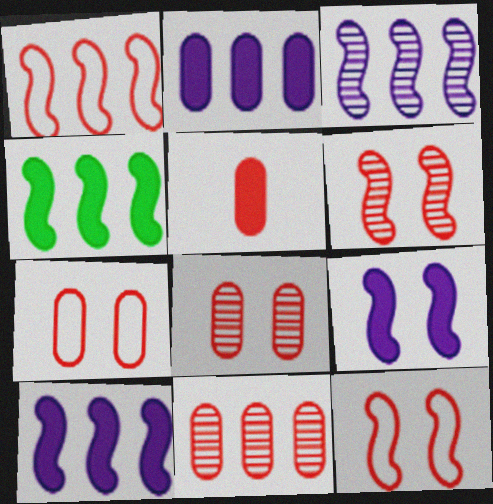[[1, 3, 4], 
[5, 7, 11]]